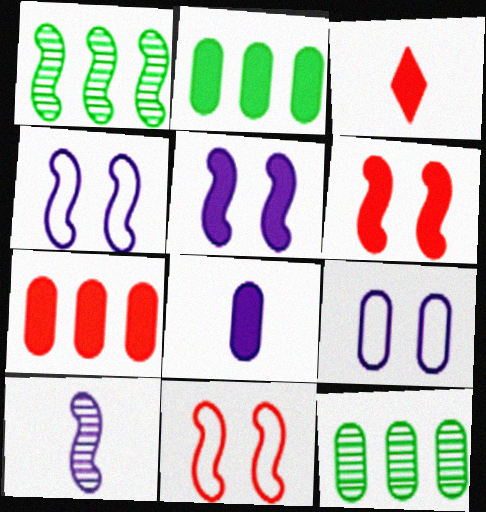[[1, 3, 9], 
[2, 3, 5], 
[3, 4, 12], 
[3, 6, 7]]